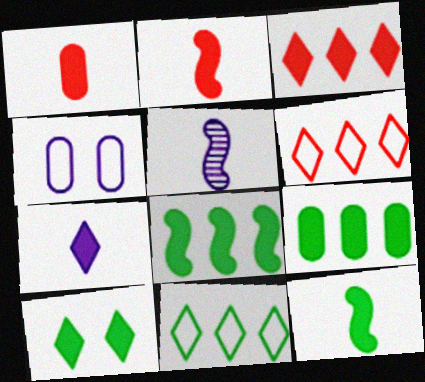[[1, 7, 12], 
[3, 7, 10], 
[9, 10, 12]]